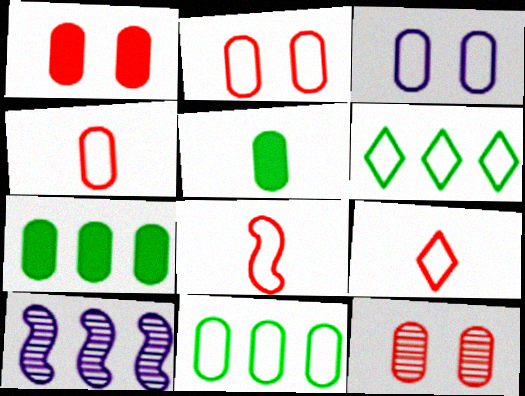[[1, 2, 12], 
[3, 4, 11], 
[3, 6, 8], 
[4, 8, 9]]